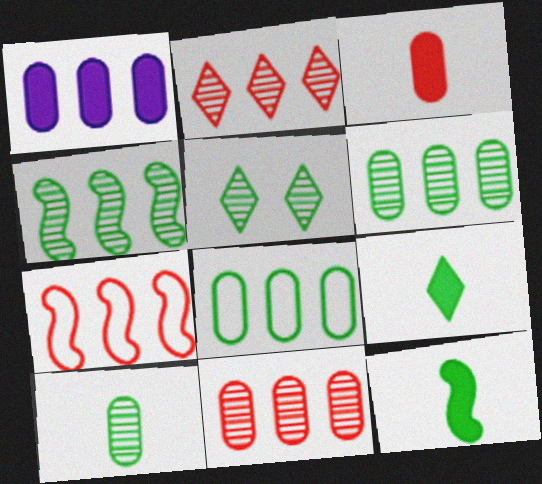[[1, 8, 11], 
[4, 5, 10], 
[5, 8, 12]]